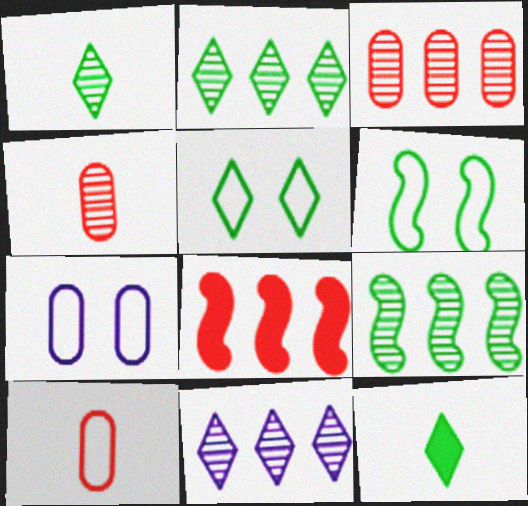[[1, 7, 8], 
[2, 5, 12], 
[3, 9, 11]]